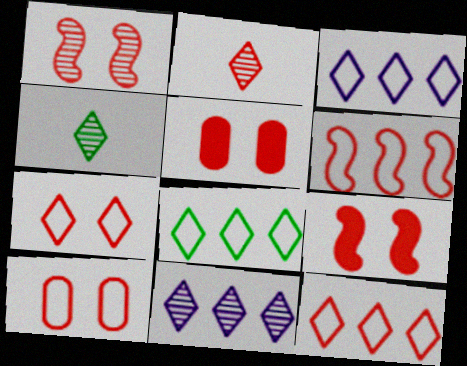[[1, 5, 7], 
[2, 5, 6], 
[3, 8, 12]]